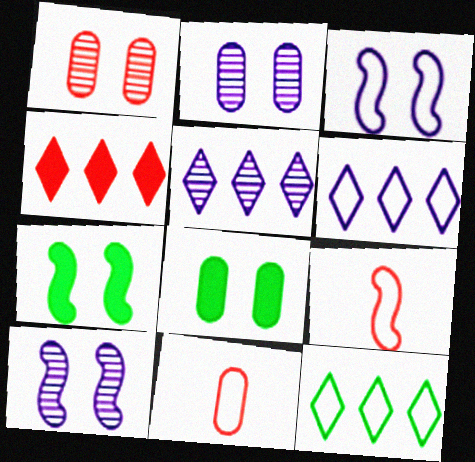[[1, 4, 9], 
[3, 11, 12], 
[4, 5, 12], 
[5, 7, 11], 
[5, 8, 9]]